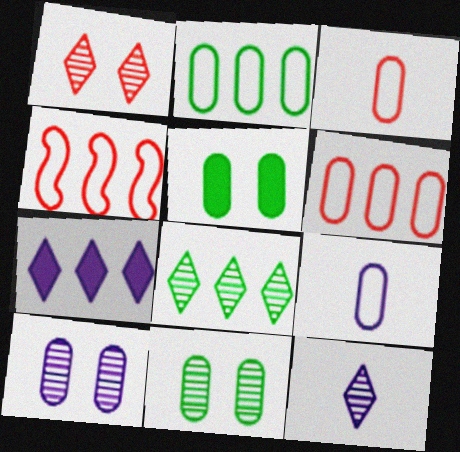[[1, 8, 12], 
[4, 5, 12]]